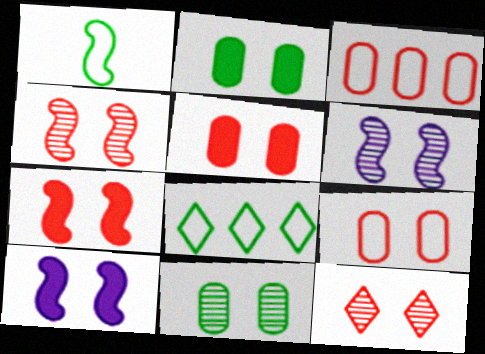[[6, 11, 12], 
[7, 9, 12]]